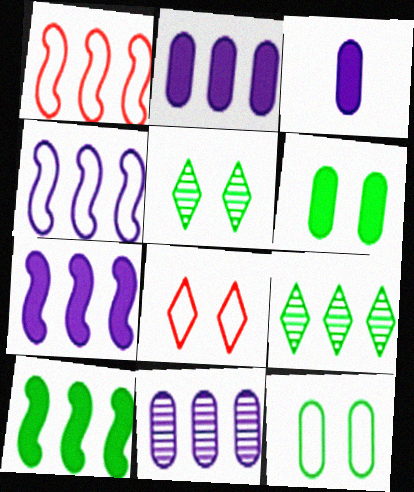[[1, 2, 9], 
[1, 3, 5]]